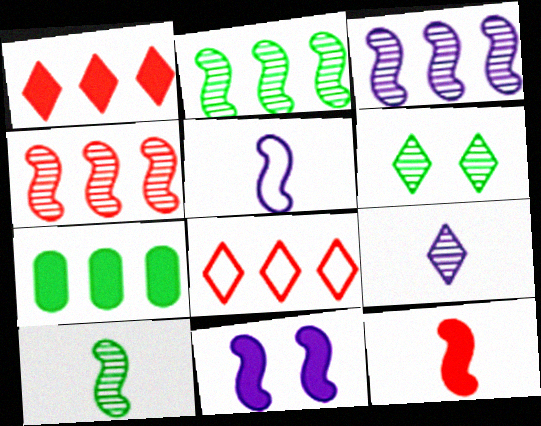[[2, 3, 4], 
[3, 5, 11], 
[3, 7, 8], 
[5, 10, 12]]